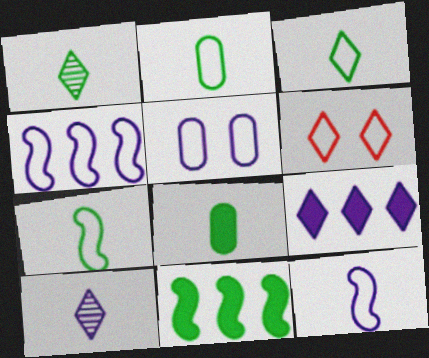[[1, 6, 9], 
[1, 7, 8], 
[2, 3, 7], 
[2, 4, 6]]